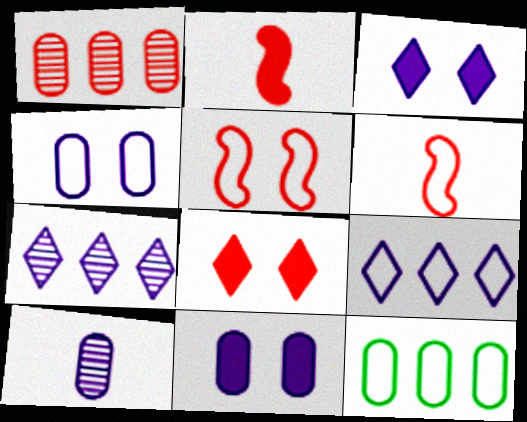[[1, 6, 8]]